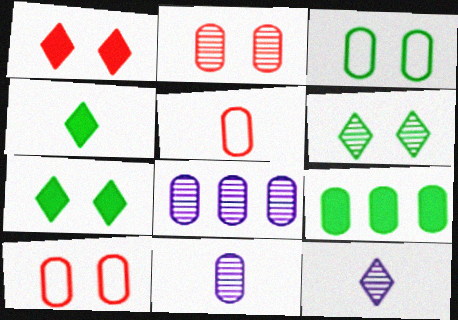[[9, 10, 11]]